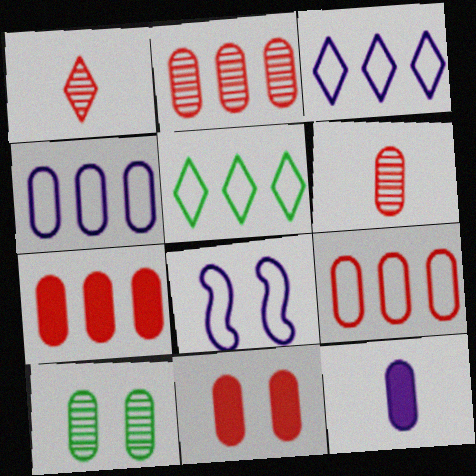[[2, 7, 9], 
[6, 9, 11], 
[9, 10, 12]]